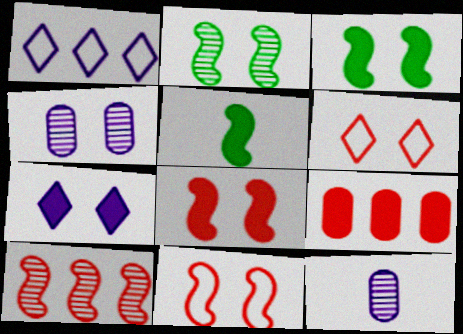[[3, 4, 6], 
[5, 7, 9]]